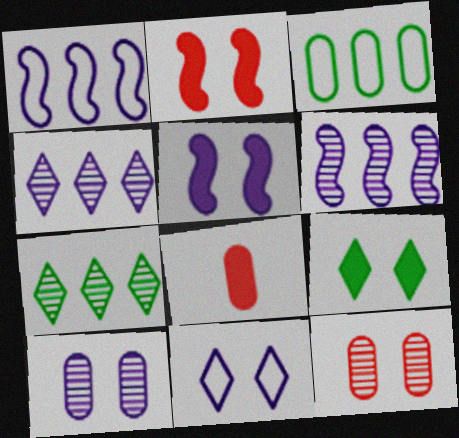[[3, 8, 10], 
[5, 10, 11]]